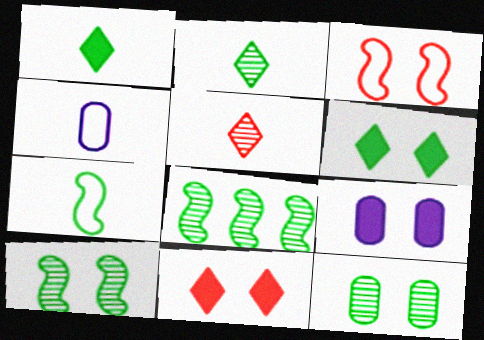[[2, 8, 12], 
[4, 8, 11]]